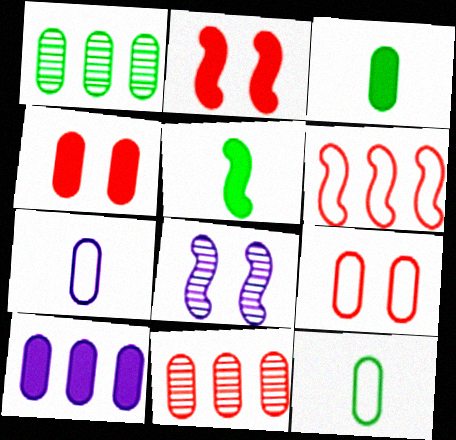[[1, 4, 7], 
[3, 4, 10], 
[5, 6, 8]]